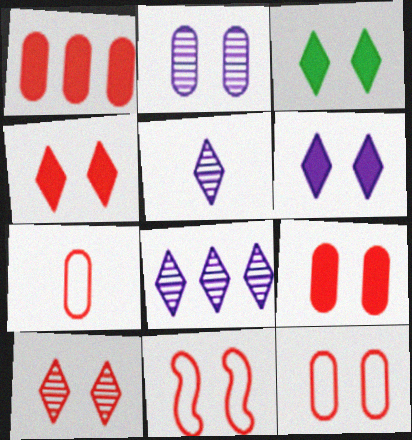[[2, 3, 11], 
[3, 4, 6], 
[9, 10, 11]]